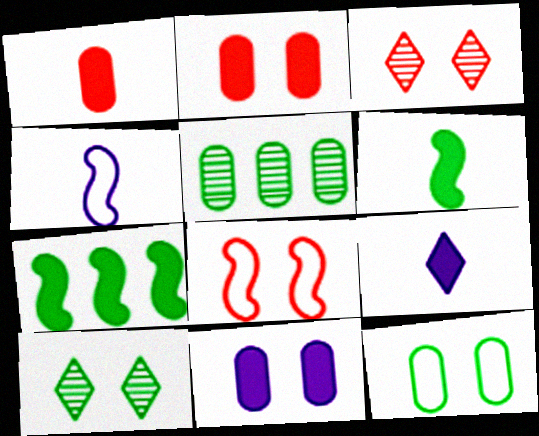[[1, 6, 9], 
[2, 3, 8], 
[2, 7, 9], 
[5, 8, 9], 
[8, 10, 11]]